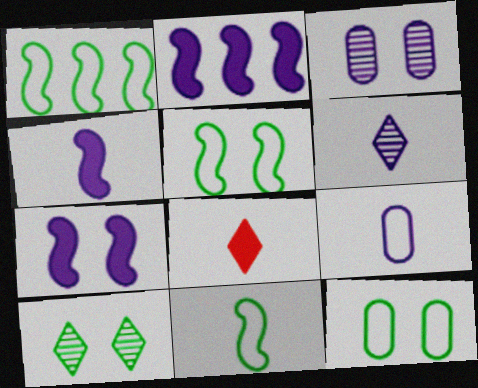[[1, 3, 8], 
[1, 5, 11], 
[2, 4, 7], 
[4, 6, 9]]